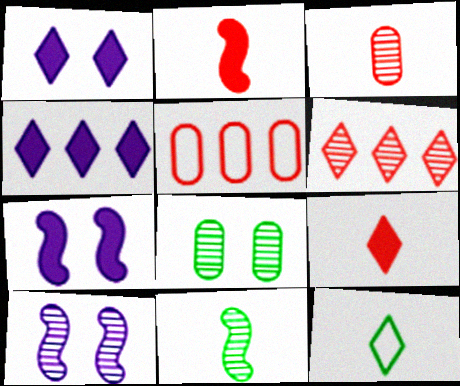[[1, 5, 11], 
[1, 6, 12]]